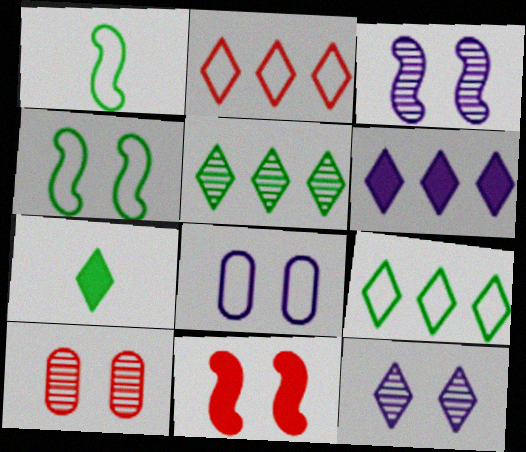[[1, 2, 8], 
[1, 6, 10], 
[2, 5, 6], 
[2, 7, 12], 
[3, 4, 11]]